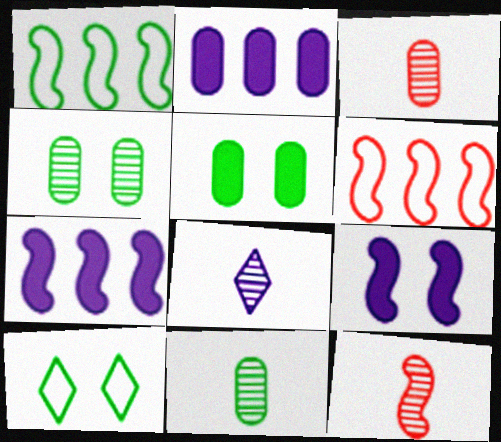[[1, 9, 12], 
[2, 10, 12], 
[3, 7, 10], 
[5, 6, 8], 
[8, 11, 12]]